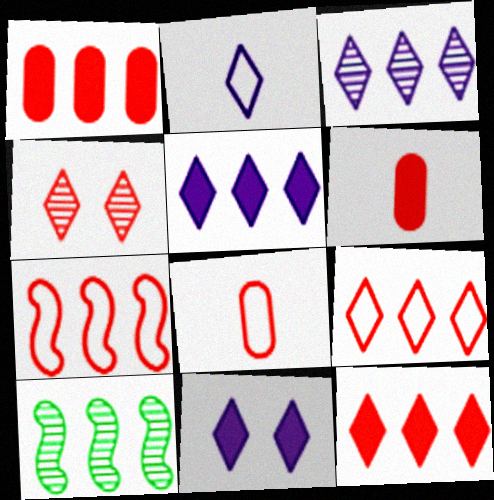[[2, 3, 11], 
[4, 6, 7], 
[8, 10, 11]]